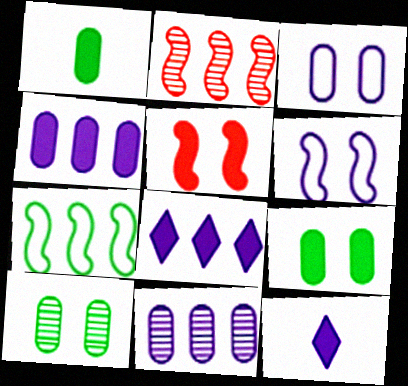[[1, 5, 8], 
[6, 11, 12]]